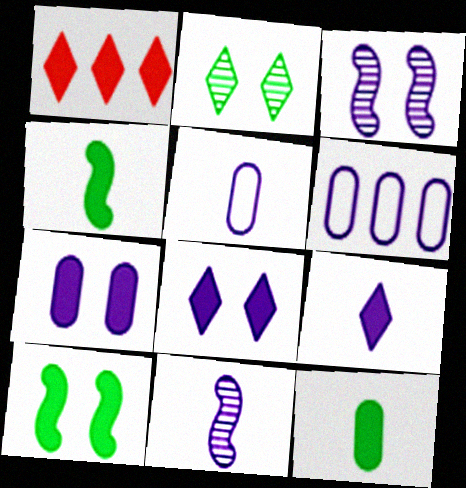[[1, 4, 7], 
[3, 6, 9], 
[5, 9, 11], 
[6, 8, 11]]